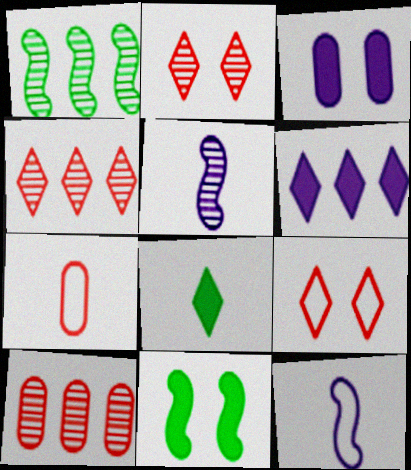[[5, 7, 8]]